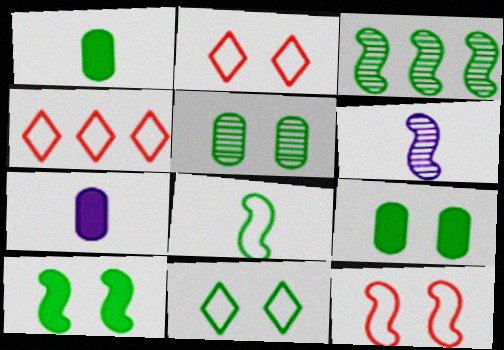[[1, 3, 11], 
[2, 3, 7], 
[3, 8, 10], 
[4, 6, 9], 
[5, 10, 11]]